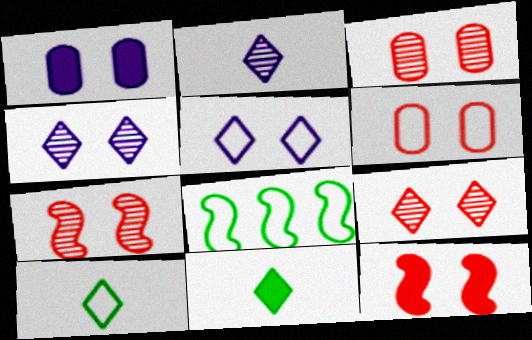[[3, 7, 9], 
[6, 9, 12]]